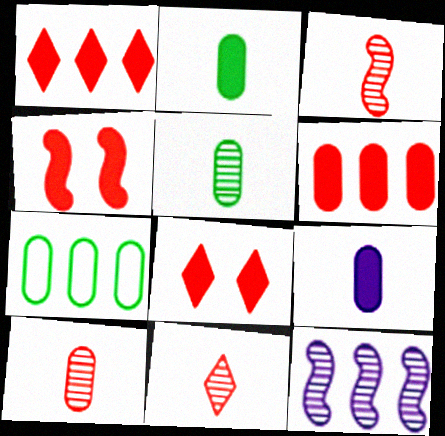[[1, 7, 12], 
[3, 10, 11]]